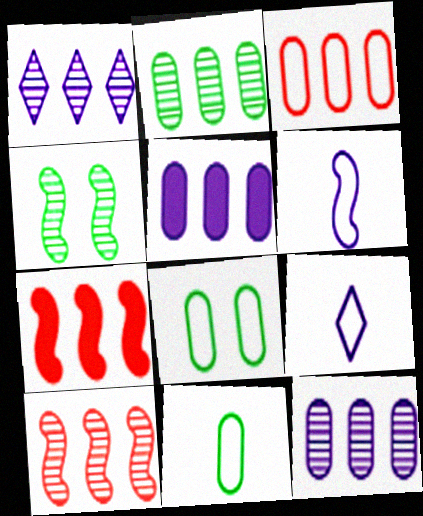[[1, 2, 10], 
[2, 3, 5], 
[4, 6, 7]]